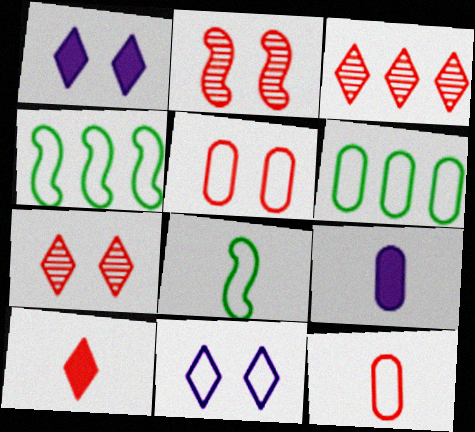[[4, 7, 9], 
[4, 11, 12]]